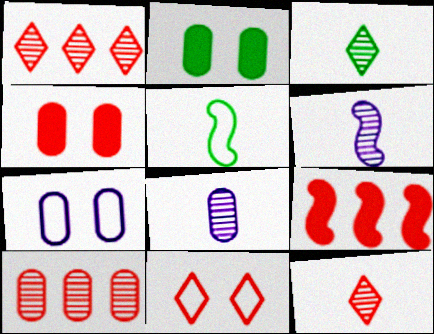[[3, 7, 9]]